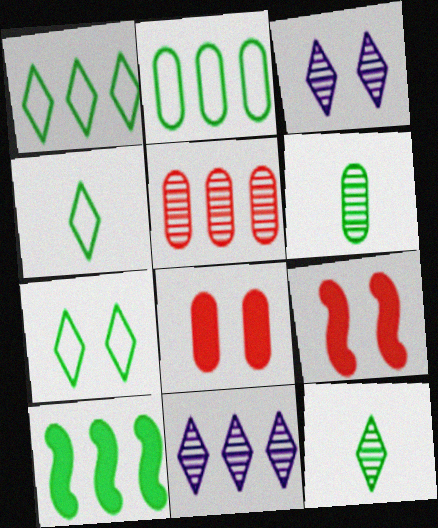[[1, 4, 7], 
[6, 7, 10]]